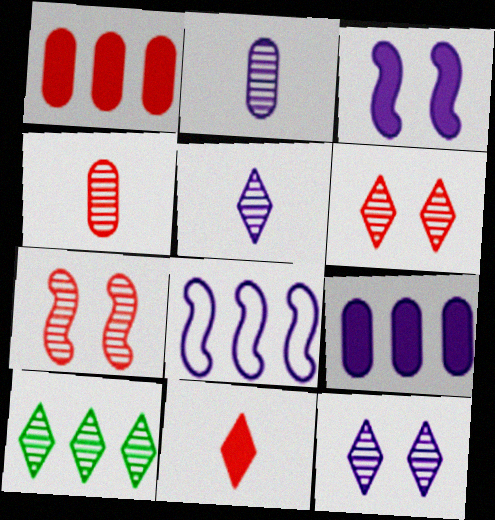[[1, 8, 10], 
[2, 7, 10], 
[5, 6, 10]]